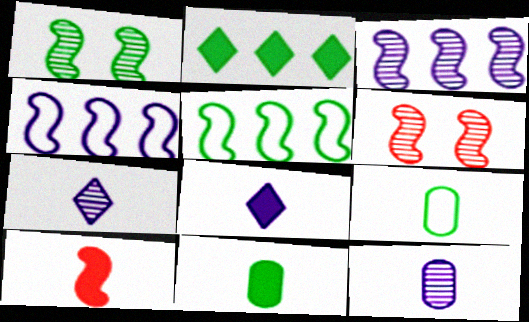[[1, 2, 9], 
[1, 4, 10], 
[7, 9, 10], 
[8, 10, 11]]